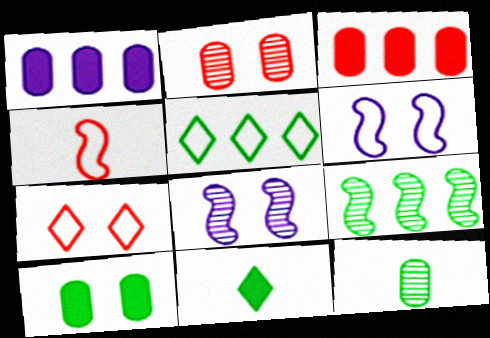[[7, 8, 10]]